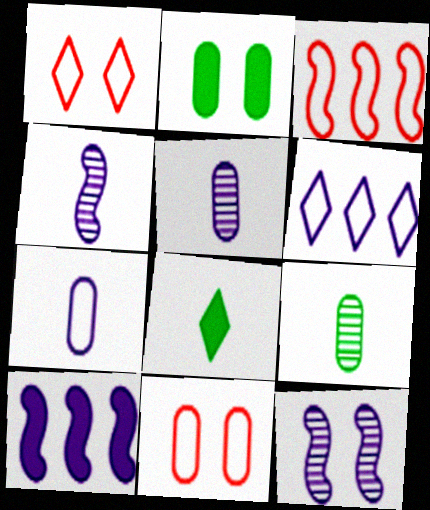[[1, 2, 12], 
[1, 9, 10]]